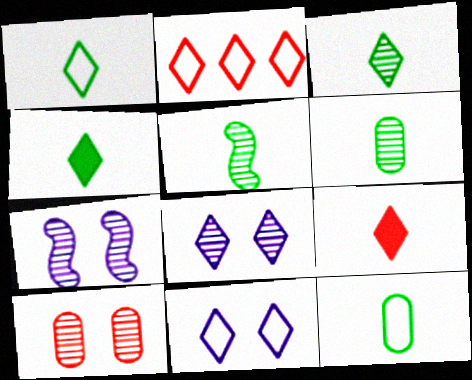[[1, 2, 11], 
[1, 3, 4], 
[2, 4, 8], 
[3, 5, 6], 
[4, 5, 12]]